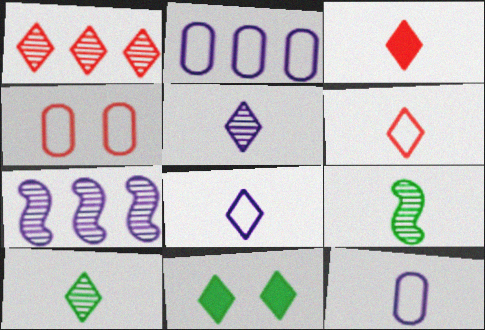[[1, 8, 11], 
[3, 8, 10], 
[3, 9, 12]]